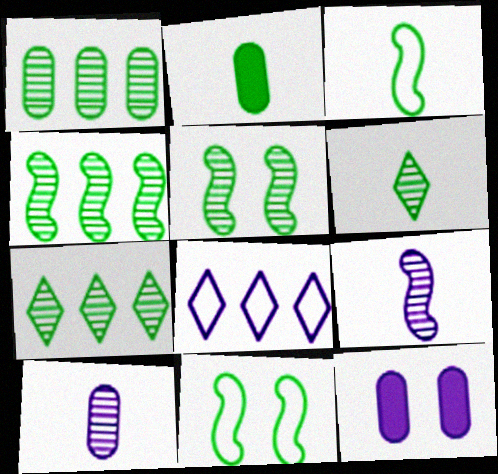[[1, 4, 7], 
[1, 5, 6], 
[2, 3, 6], 
[2, 7, 11], 
[8, 9, 12]]